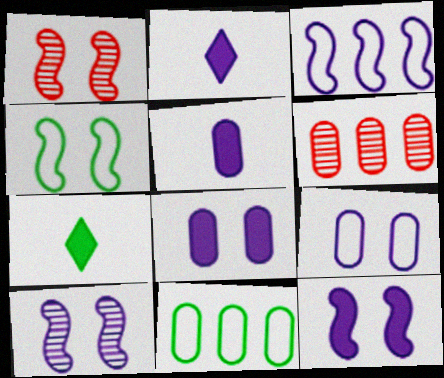[[1, 2, 11], 
[1, 4, 12], 
[2, 4, 6]]